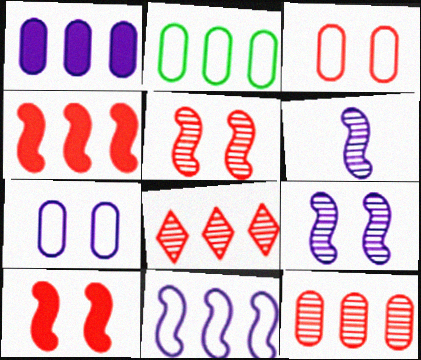[[1, 2, 12]]